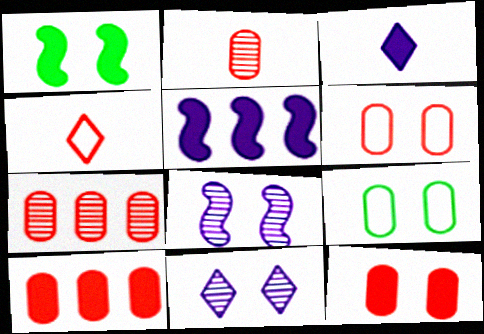[[1, 3, 10], 
[1, 6, 11], 
[2, 6, 10]]